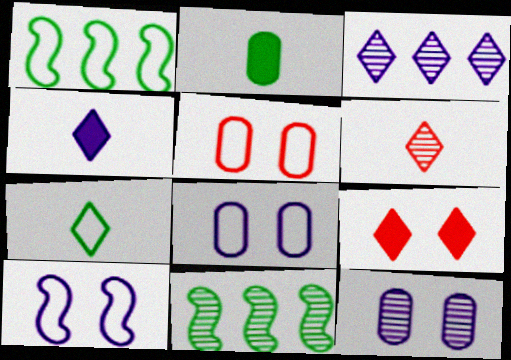[[3, 7, 9], 
[4, 5, 11], 
[4, 6, 7], 
[6, 11, 12]]